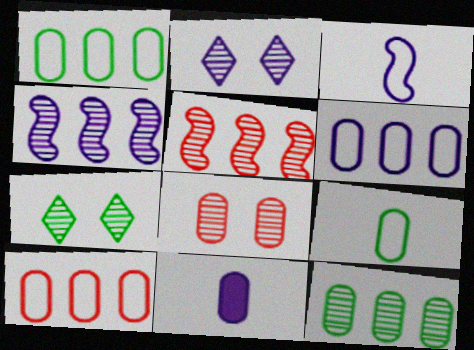[[1, 6, 10], 
[1, 8, 11]]